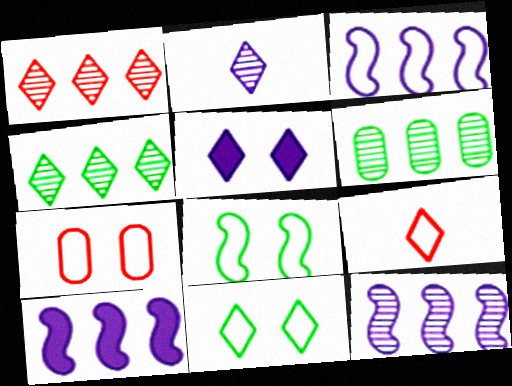[[1, 6, 12], 
[3, 10, 12], 
[4, 5, 9]]